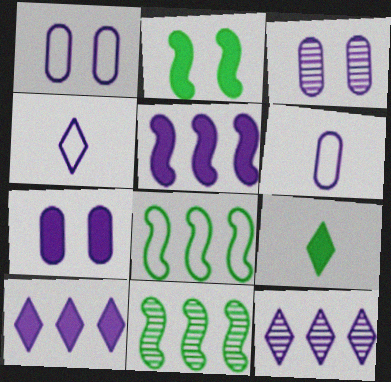[[1, 3, 7], 
[3, 4, 5]]